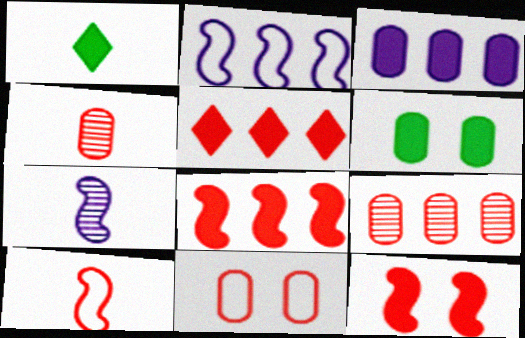[[1, 3, 12]]